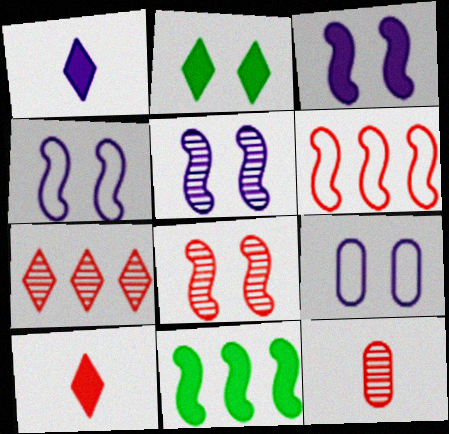[[2, 8, 9], 
[3, 4, 5], 
[7, 8, 12]]